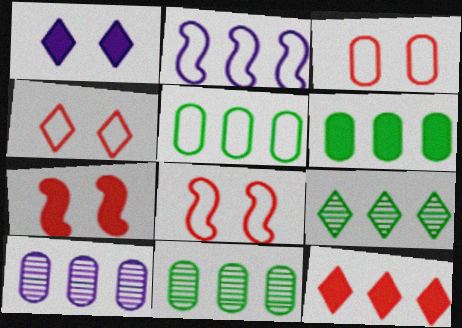[[2, 11, 12], 
[3, 4, 8], 
[5, 6, 11]]